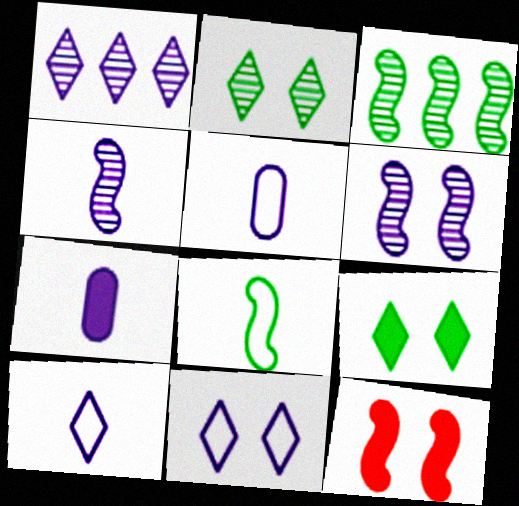[[4, 7, 10]]